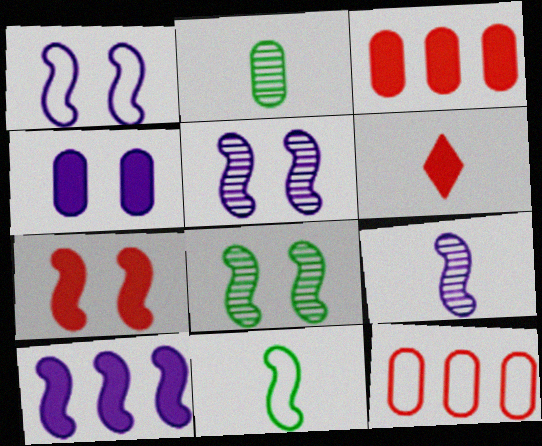[[1, 7, 8], 
[1, 9, 10], 
[2, 4, 12], 
[3, 6, 7]]